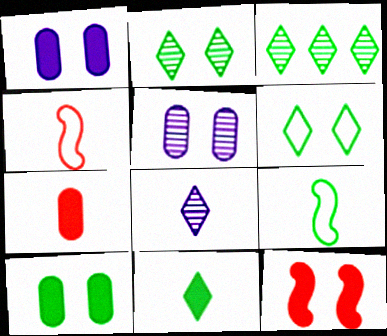[[1, 3, 4], 
[3, 6, 11], 
[3, 9, 10], 
[5, 6, 12], 
[7, 8, 9]]